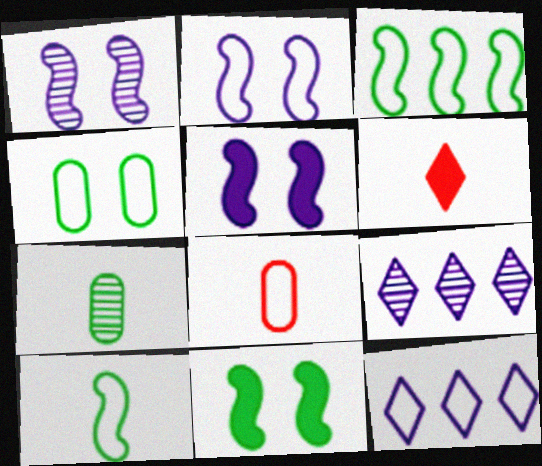[[1, 2, 5], 
[8, 9, 11]]